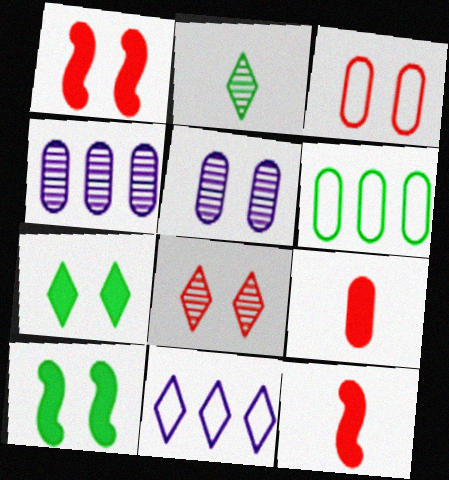[[1, 3, 8], 
[2, 6, 10], 
[5, 6, 9]]